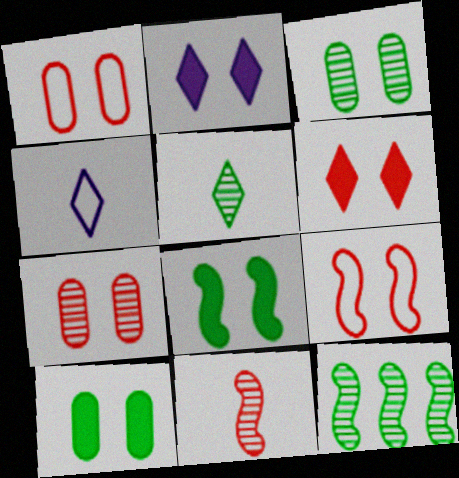[[2, 3, 9], 
[3, 5, 12], 
[6, 7, 9]]